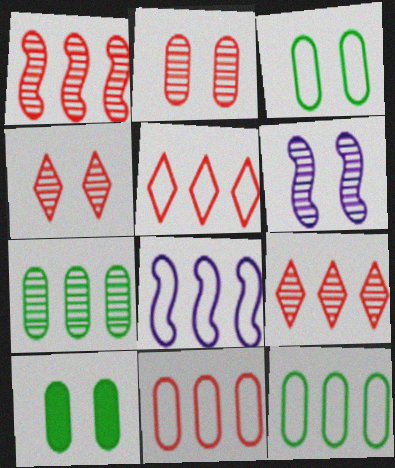[[5, 8, 12]]